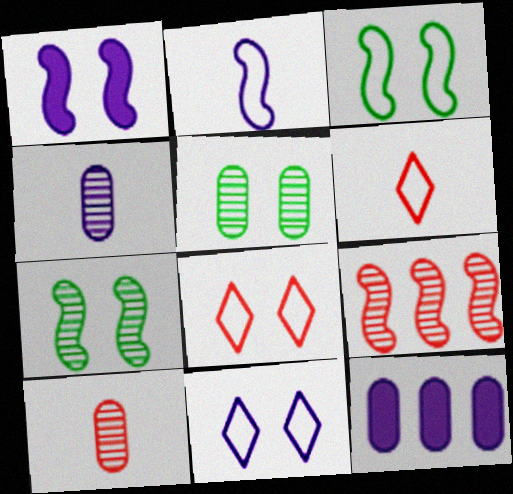[[1, 5, 8], 
[6, 7, 12]]